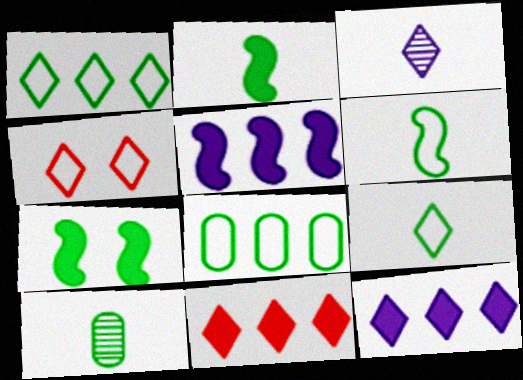[[1, 7, 10], 
[2, 9, 10], 
[4, 5, 10]]